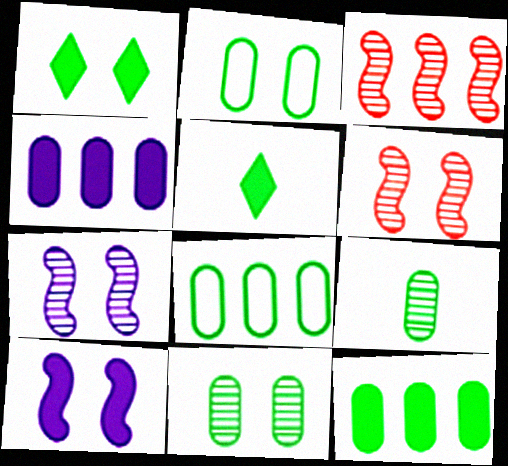[[2, 9, 12]]